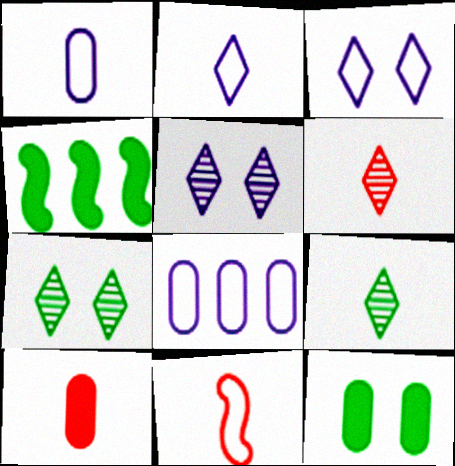[[6, 10, 11]]